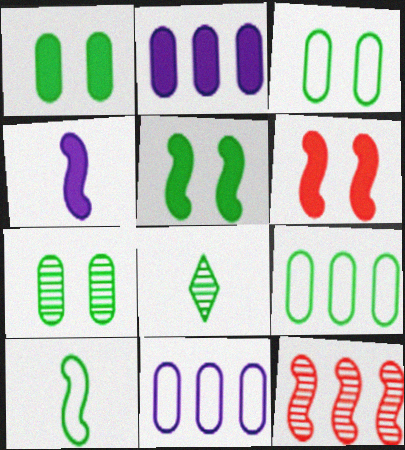[[1, 3, 7], 
[5, 8, 9], 
[6, 8, 11]]